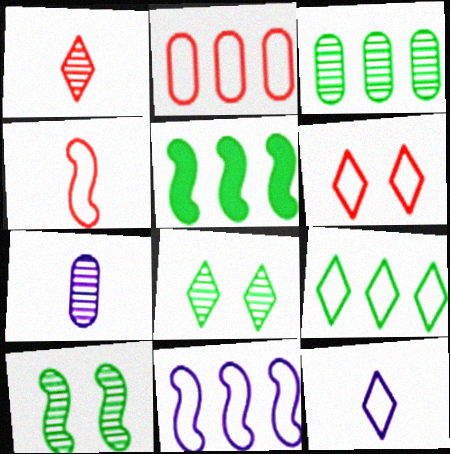[[2, 4, 6], 
[2, 9, 11], 
[3, 5, 9], 
[5, 6, 7], 
[6, 9, 12]]